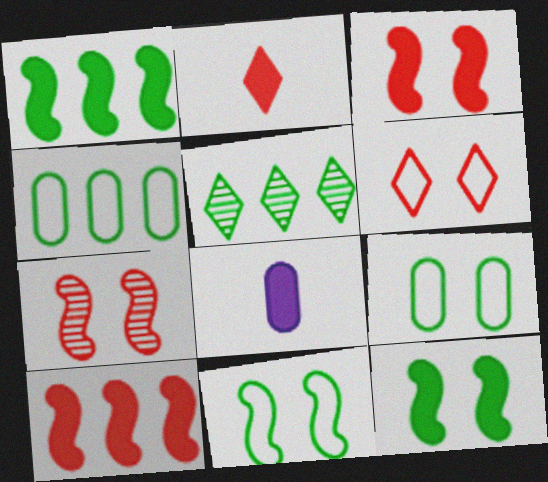[[1, 4, 5]]